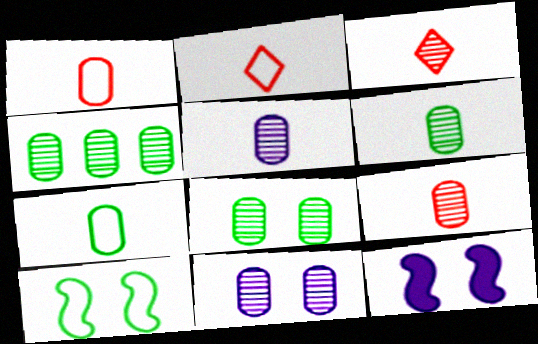[[2, 4, 12], 
[4, 6, 8], 
[4, 9, 11], 
[5, 6, 9]]